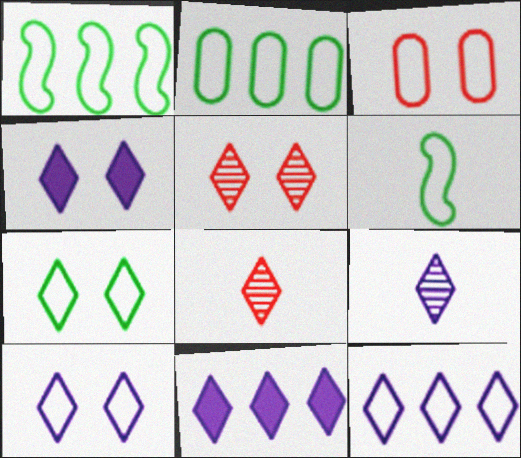[[2, 6, 7], 
[3, 6, 12], 
[4, 5, 7], 
[4, 9, 12], 
[7, 8, 11], 
[9, 10, 11]]